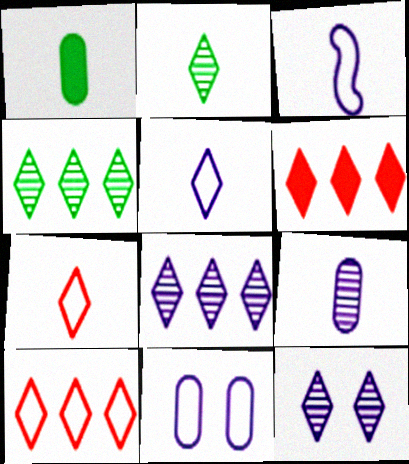[]